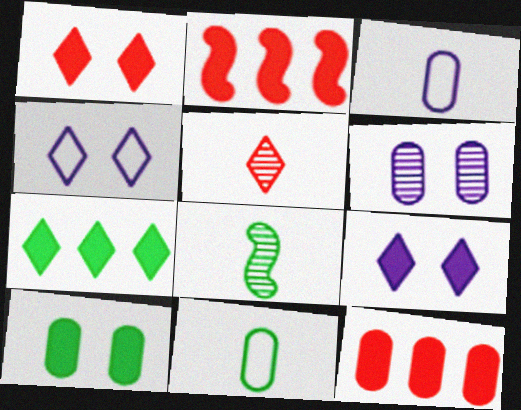[[4, 5, 7], 
[4, 8, 12], 
[6, 11, 12]]